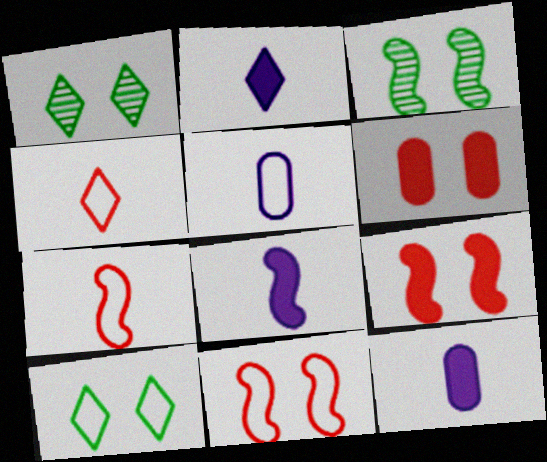[[2, 8, 12]]